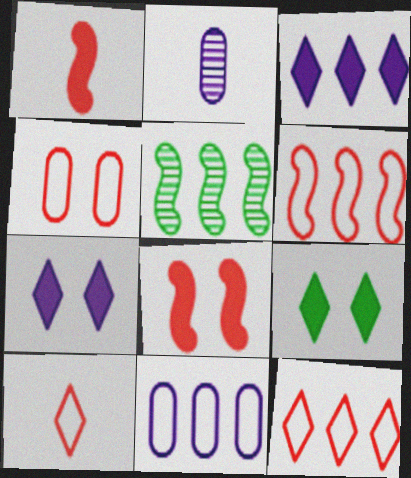[[2, 6, 9], 
[4, 6, 10]]